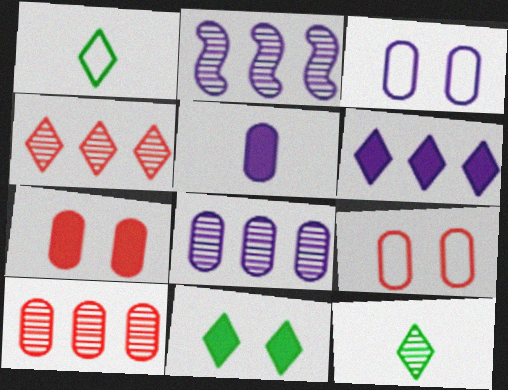[[1, 2, 7], 
[3, 5, 8]]